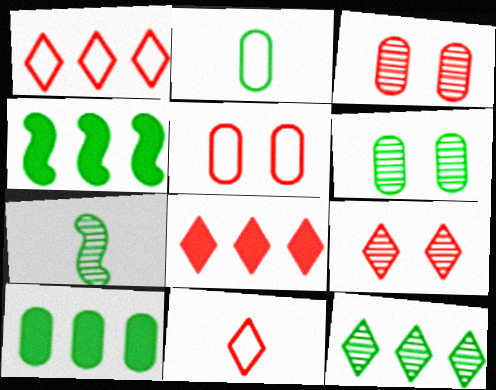[[2, 6, 10], 
[6, 7, 12], 
[8, 9, 11]]